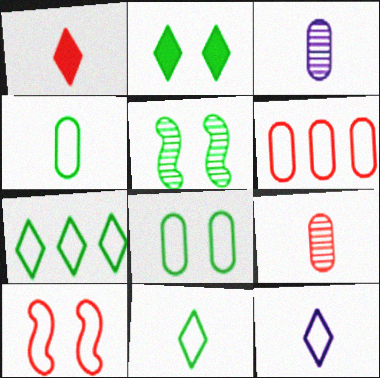[[2, 5, 8]]